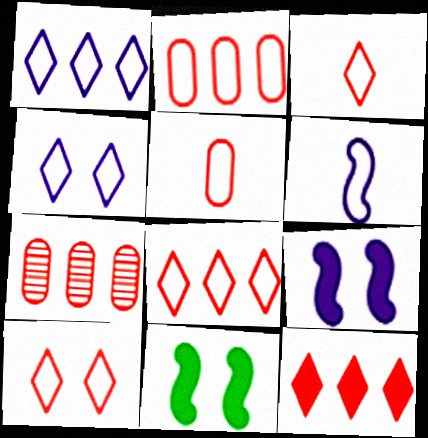[[3, 8, 10]]